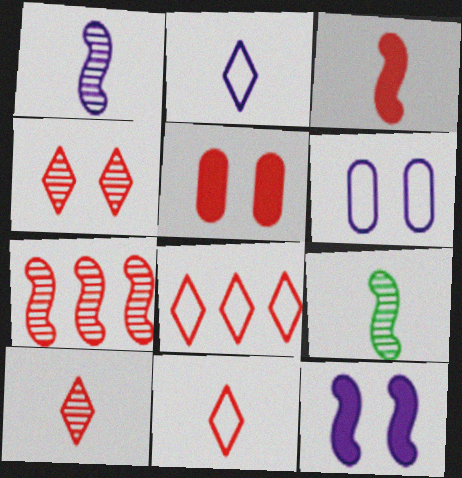[[5, 7, 11]]